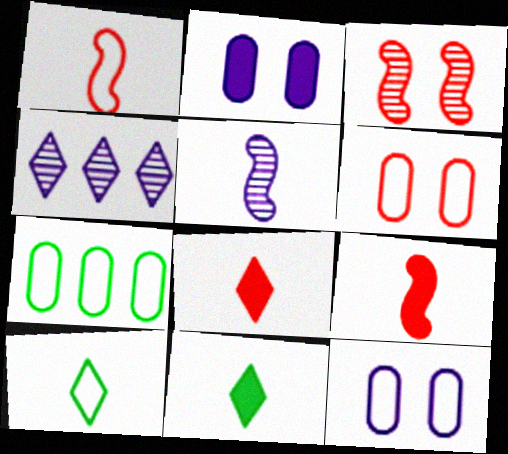[]